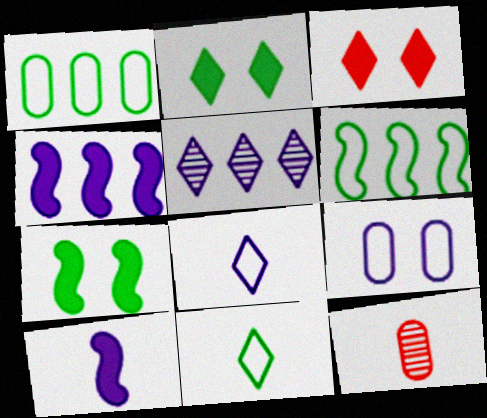[[3, 5, 11], 
[5, 9, 10], 
[10, 11, 12]]